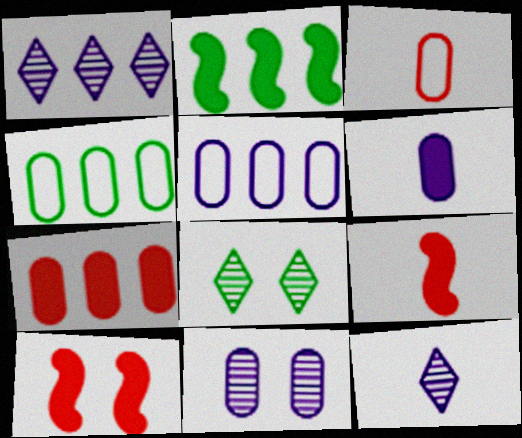[[4, 10, 12], 
[5, 6, 11], 
[5, 8, 9]]